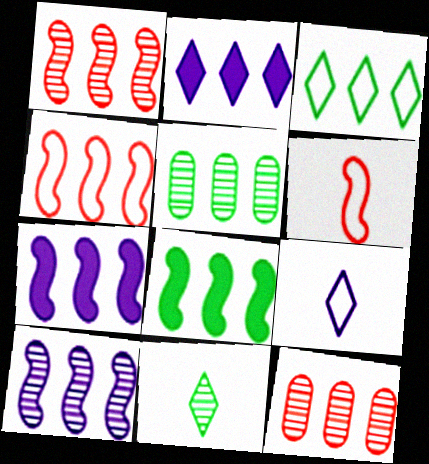[[2, 4, 5], 
[3, 5, 8], 
[3, 7, 12], 
[4, 8, 10]]